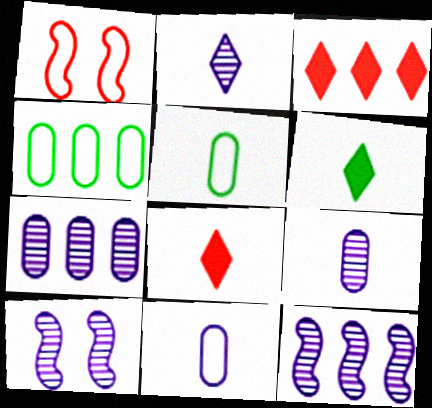[[1, 6, 7], 
[2, 7, 10], 
[3, 4, 12], 
[3, 5, 10], 
[4, 8, 10]]